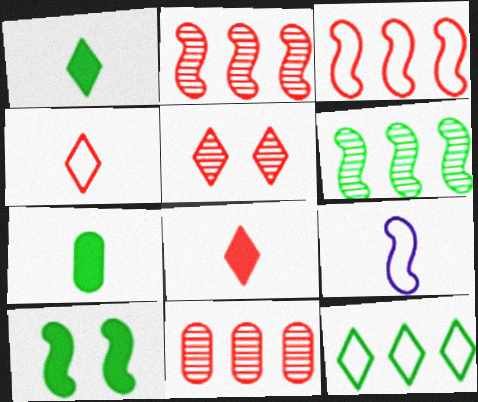[[2, 9, 10]]